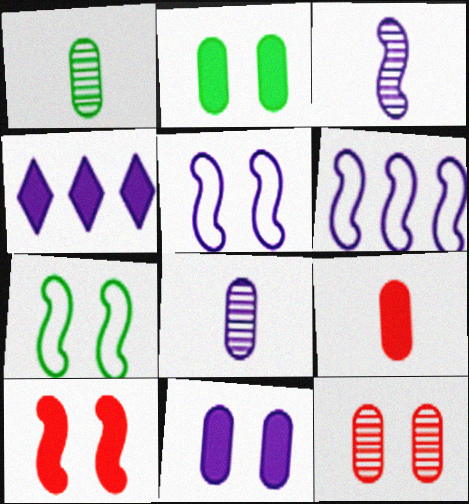[[4, 5, 8]]